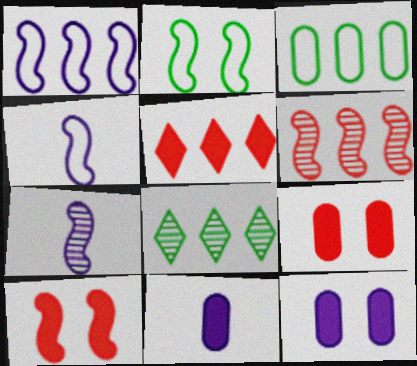[[4, 8, 9]]